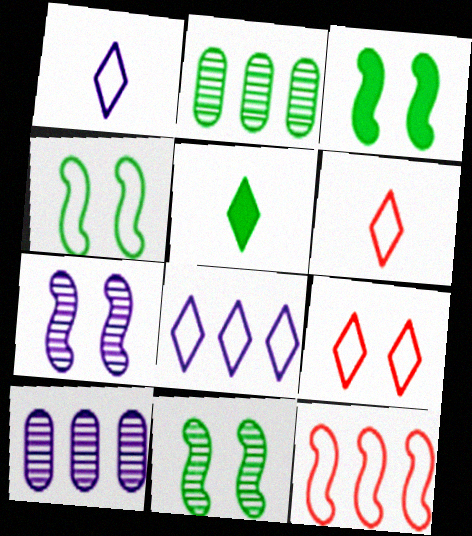[[2, 4, 5], 
[3, 4, 11], 
[3, 6, 10]]